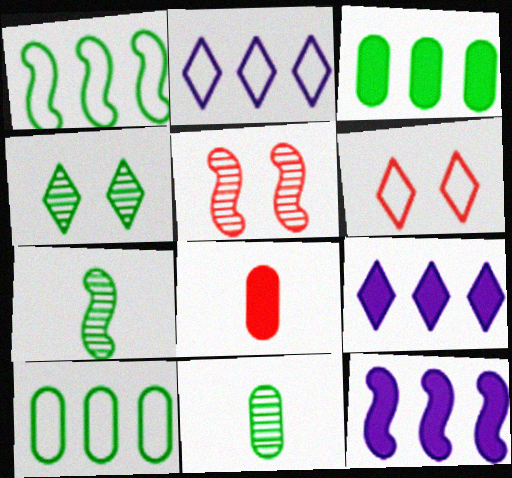[[6, 11, 12]]